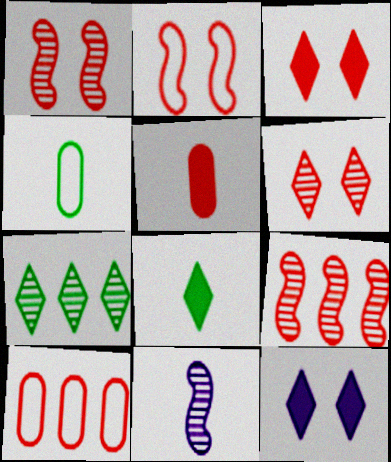[[4, 9, 12]]